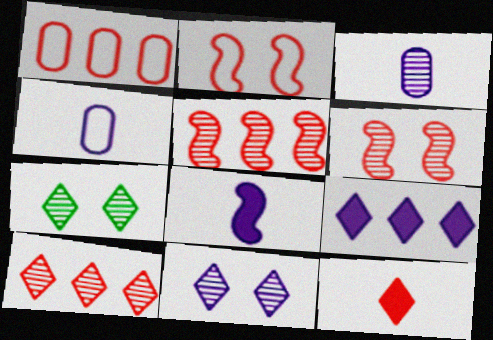[[1, 6, 12], 
[1, 7, 8], 
[3, 5, 7]]